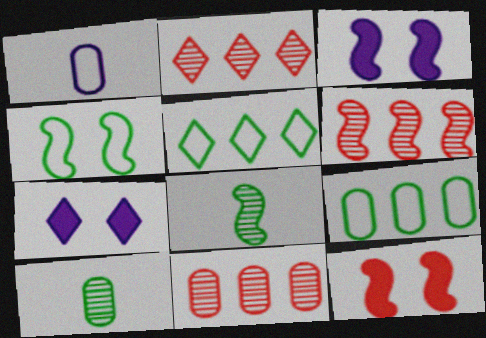[[2, 6, 11]]